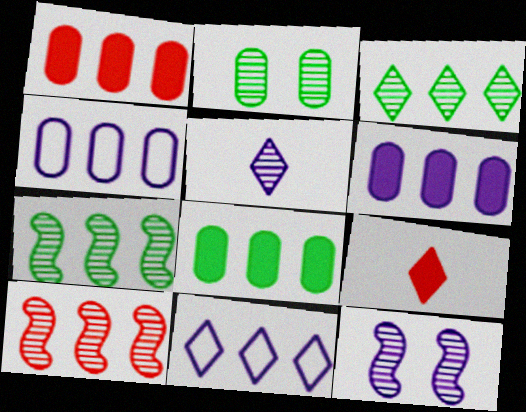[[1, 6, 8], 
[1, 7, 11], 
[2, 5, 10], 
[8, 10, 11]]